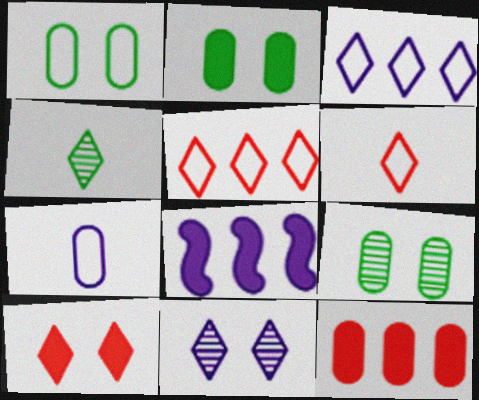[[1, 2, 9], 
[3, 4, 10], 
[6, 8, 9], 
[7, 8, 11], 
[7, 9, 12]]